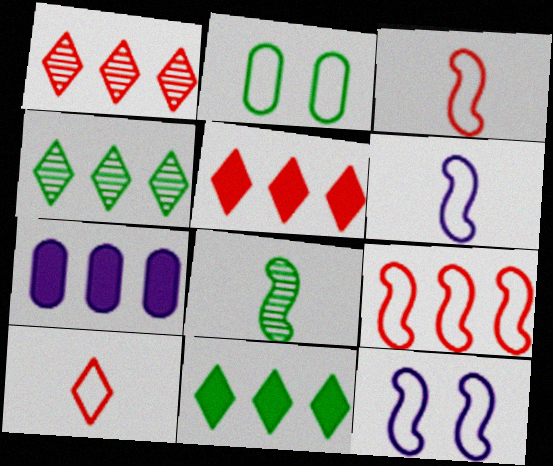[[2, 8, 11], 
[4, 7, 9]]